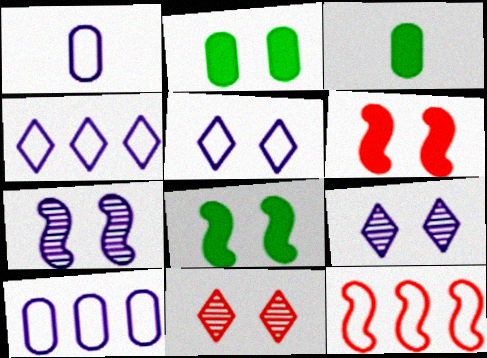[[3, 9, 12]]